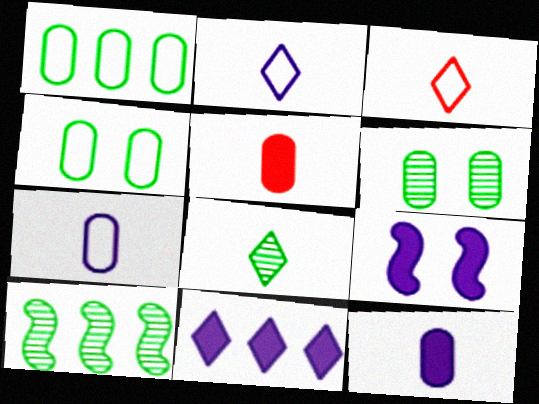[[6, 8, 10], 
[9, 11, 12]]